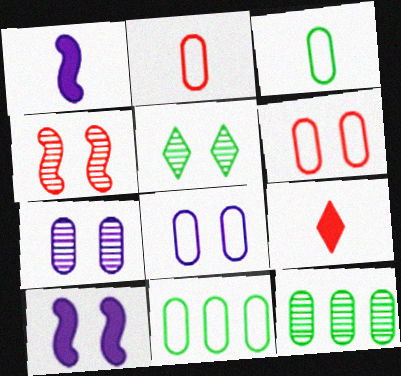[[2, 8, 11], 
[4, 5, 7], 
[5, 6, 10]]